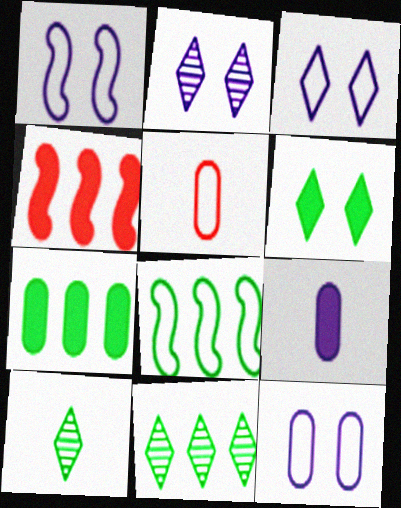[[1, 3, 12], 
[3, 5, 8], 
[4, 6, 9], 
[4, 10, 12], 
[7, 8, 11]]